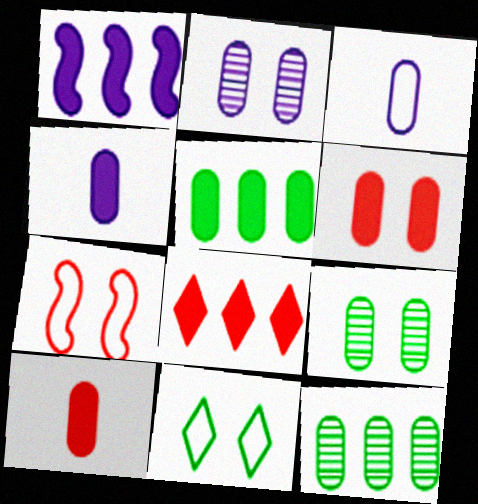[[1, 5, 8], 
[3, 6, 12], 
[4, 5, 6]]